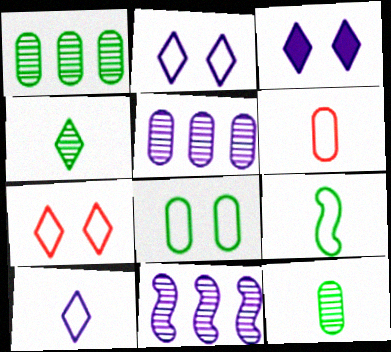[[6, 9, 10]]